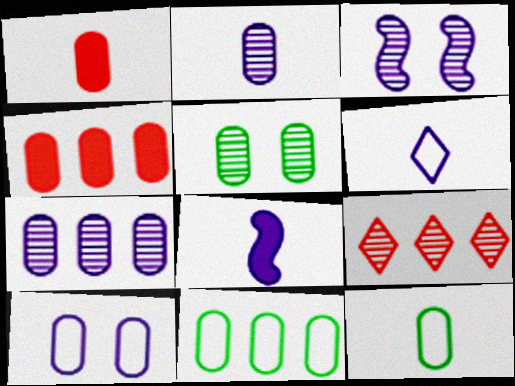[[1, 2, 12], 
[2, 6, 8], 
[4, 7, 11]]